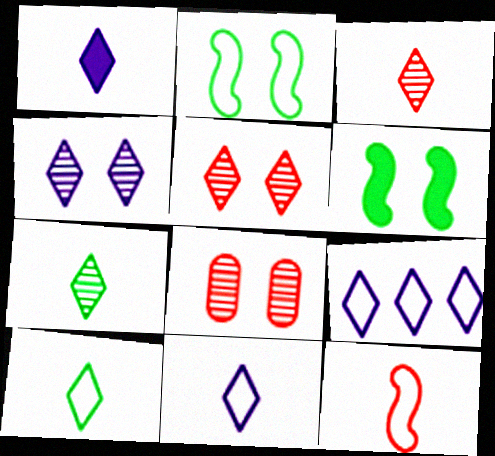[[1, 3, 10], 
[1, 4, 9]]